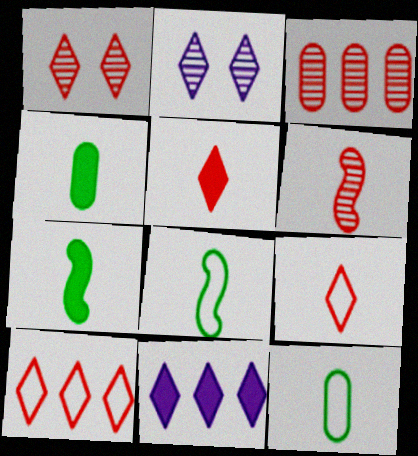[[1, 3, 6], 
[1, 5, 10]]